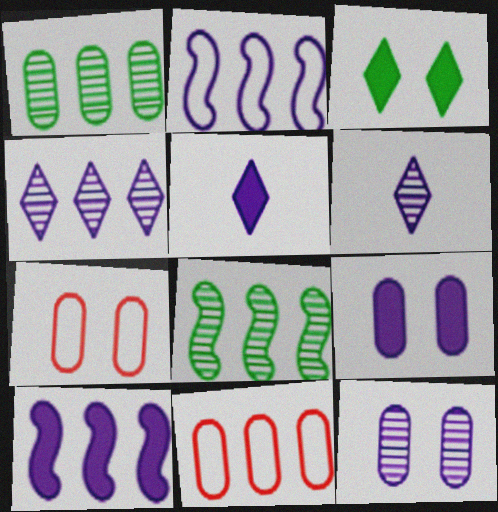[[2, 5, 12], 
[2, 6, 9], 
[5, 7, 8], 
[5, 9, 10]]